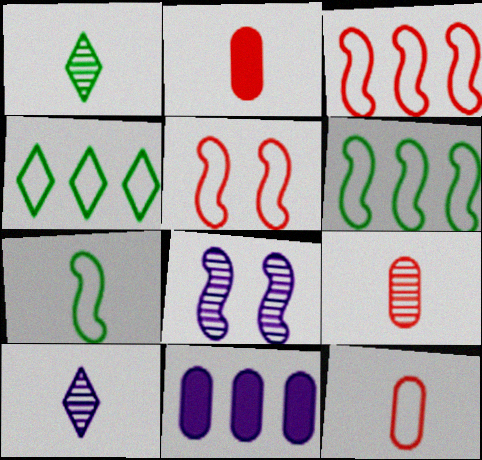[[1, 5, 11], 
[2, 4, 8], 
[2, 7, 10], 
[2, 9, 12]]